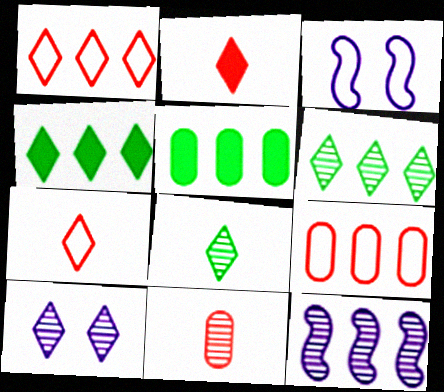[[1, 5, 12], 
[3, 4, 11], 
[4, 7, 10], 
[4, 9, 12]]